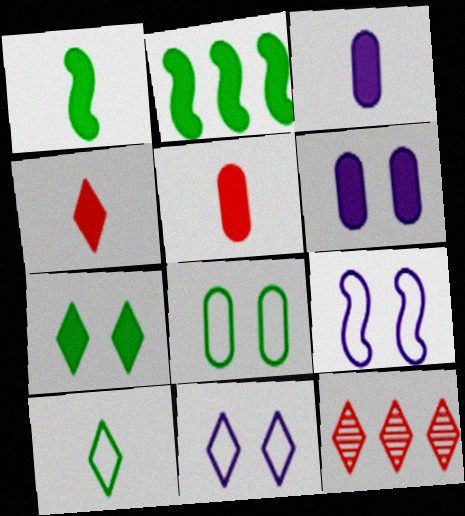[[1, 3, 4], 
[2, 4, 6]]